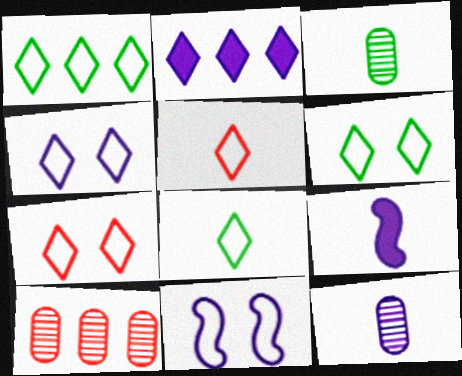[[1, 4, 5], 
[1, 6, 8], 
[2, 11, 12], 
[3, 5, 9], 
[4, 6, 7], 
[6, 9, 10]]